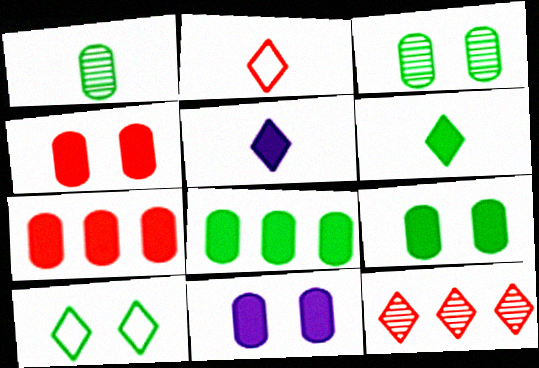[[4, 9, 11], 
[5, 10, 12]]